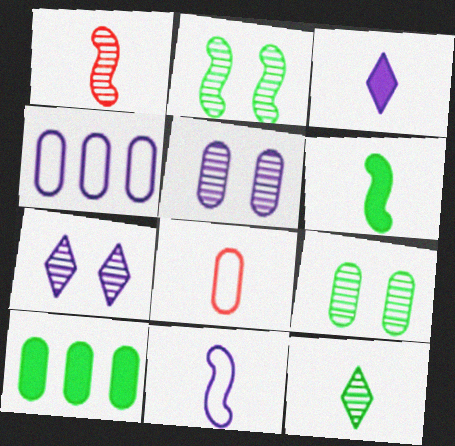[[1, 6, 11], 
[5, 8, 10]]